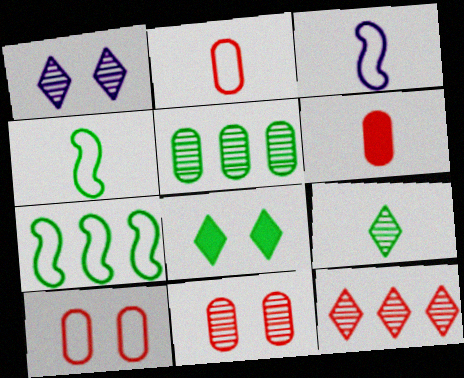[[1, 6, 7], 
[1, 9, 12], 
[3, 6, 9], 
[4, 5, 8]]